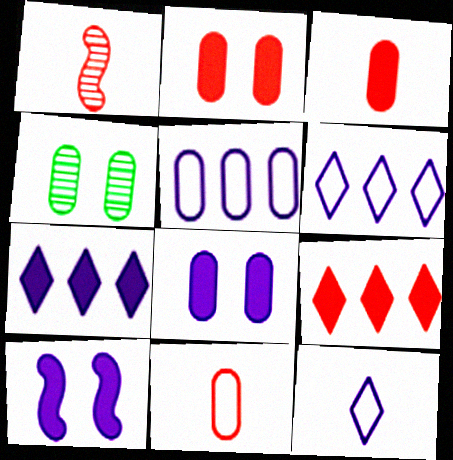[[3, 4, 5]]